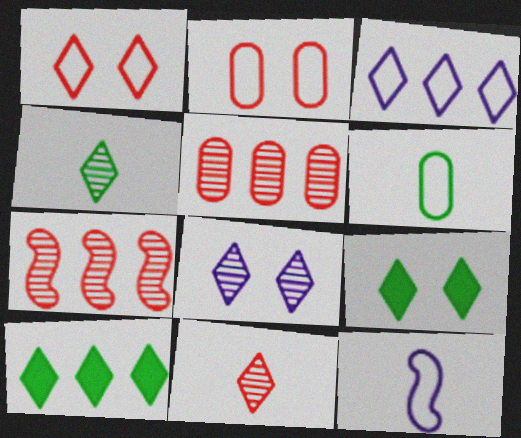[[1, 8, 9], 
[3, 9, 11], 
[5, 9, 12]]